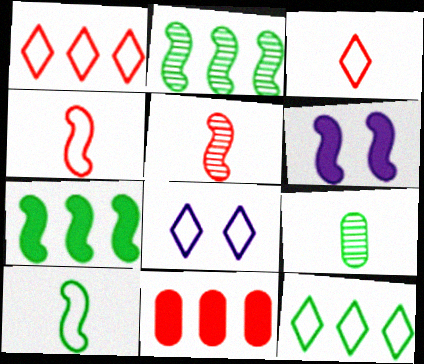[[1, 6, 9], 
[2, 4, 6], 
[3, 8, 12]]